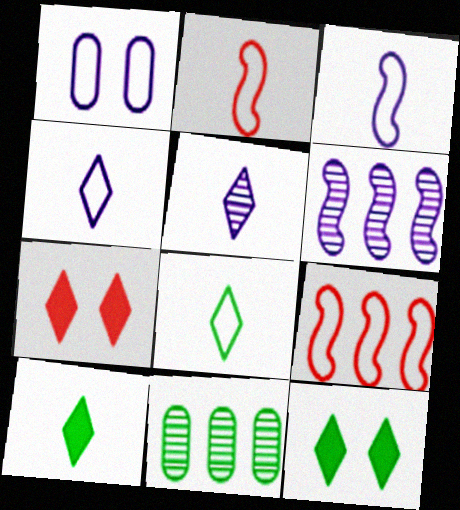[[1, 8, 9], 
[3, 7, 11]]